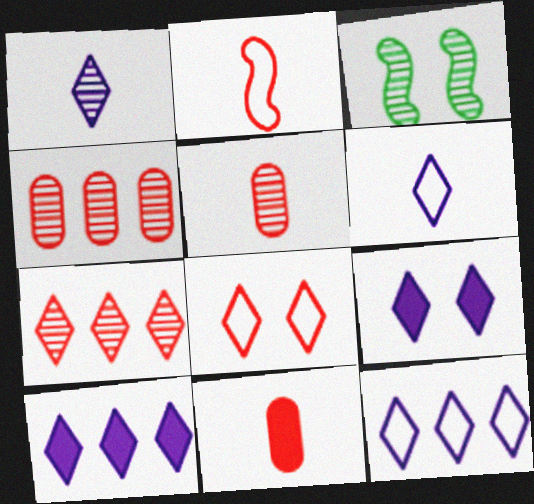[[1, 3, 4], 
[1, 9, 12], 
[3, 11, 12]]